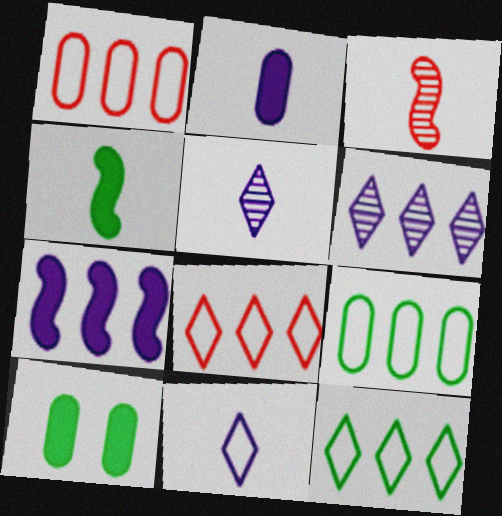[]